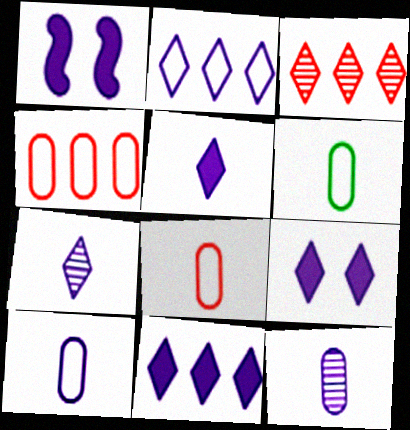[[1, 2, 12], 
[1, 3, 6], 
[2, 7, 9], 
[5, 9, 11], 
[6, 8, 10]]